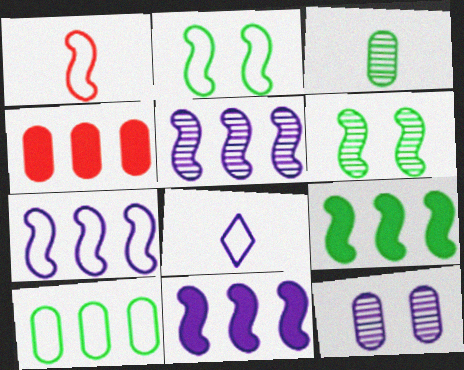[[1, 2, 7], 
[1, 6, 11], 
[4, 6, 8], 
[5, 7, 11], 
[8, 11, 12]]